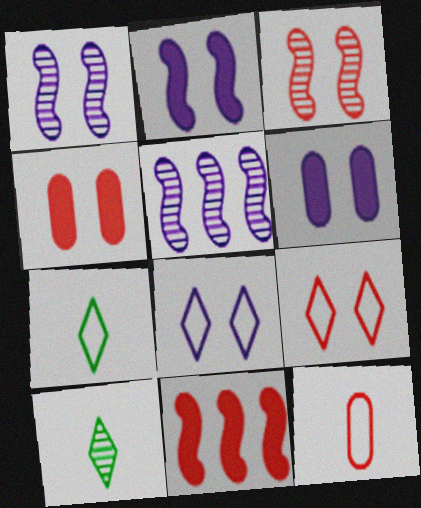[[1, 6, 8], 
[3, 4, 9], 
[4, 5, 7]]